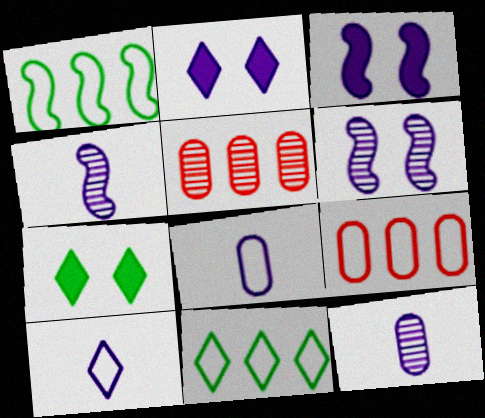[[4, 7, 9]]